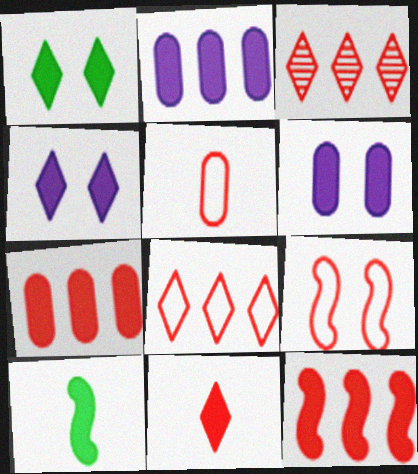[[4, 7, 10], 
[5, 8, 9]]